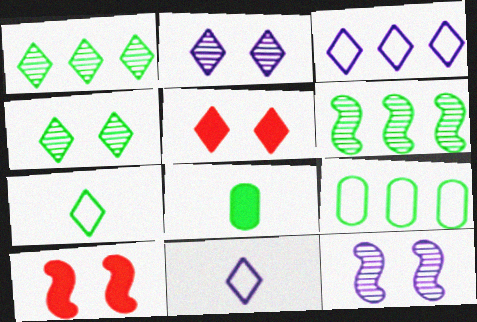[[1, 5, 11]]